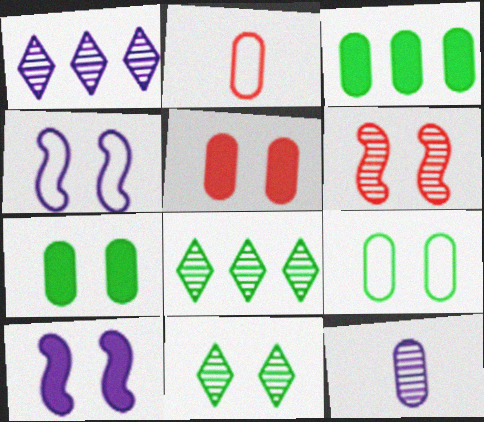[[2, 8, 10], 
[4, 5, 11], 
[6, 8, 12]]